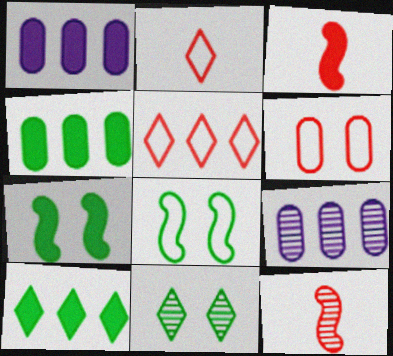[[2, 7, 9], 
[9, 11, 12]]